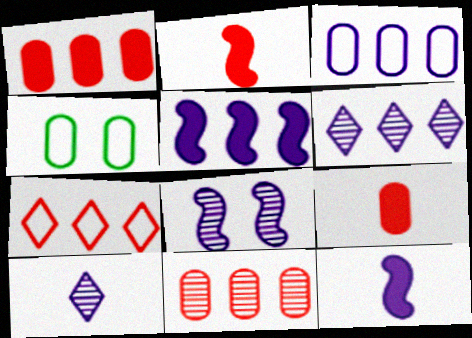[[2, 4, 6], 
[3, 5, 6]]